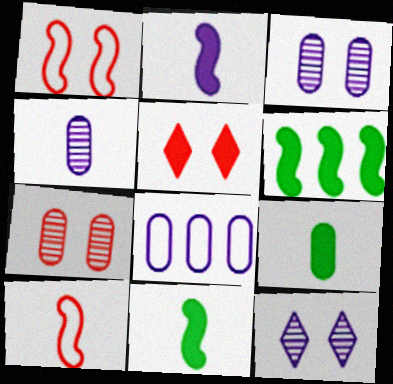[[1, 5, 7], 
[2, 8, 12], 
[7, 8, 9]]